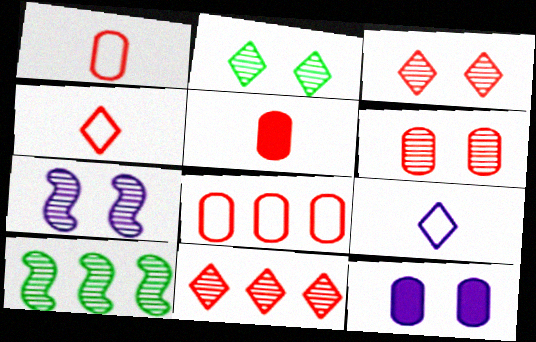[[2, 6, 7], 
[4, 10, 12], 
[5, 6, 8]]